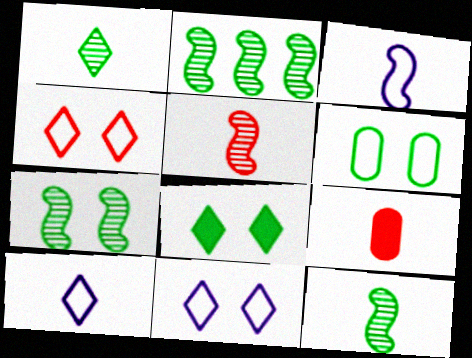[[1, 3, 9], 
[2, 7, 12], 
[2, 9, 11], 
[6, 7, 8], 
[9, 10, 12]]